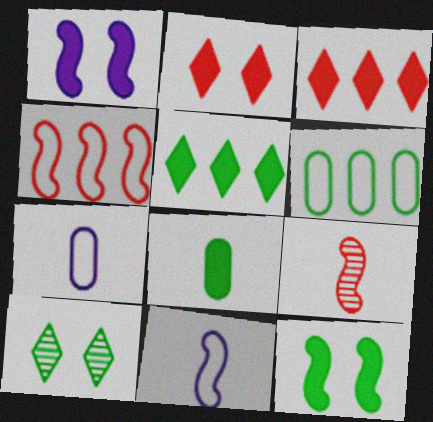[[1, 3, 8], 
[5, 8, 12]]